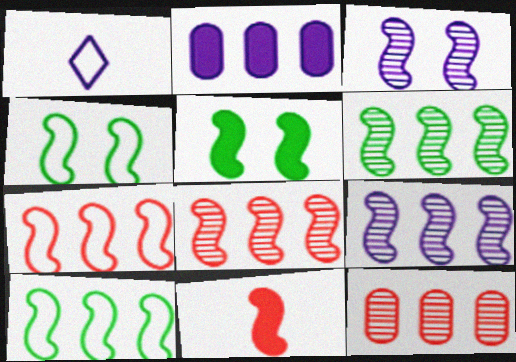[[1, 2, 3], 
[1, 5, 12], 
[3, 10, 11], 
[4, 9, 11], 
[6, 8, 9]]